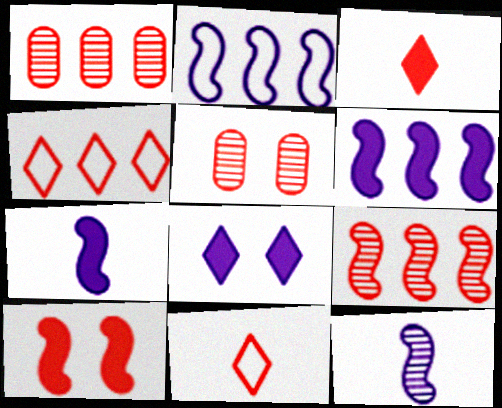[[1, 10, 11]]